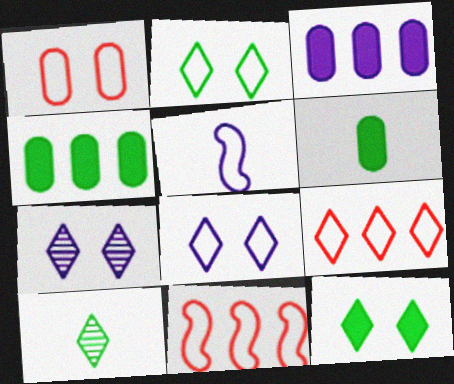[[3, 5, 7], 
[6, 7, 11]]